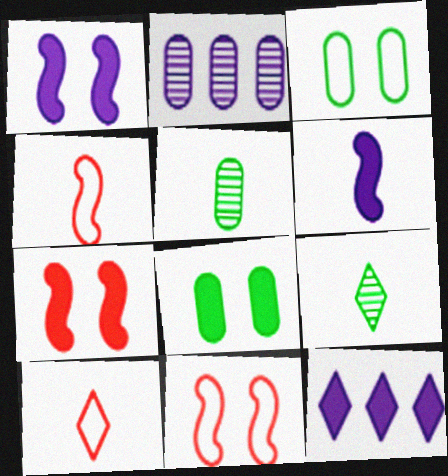[[5, 6, 10], 
[5, 11, 12]]